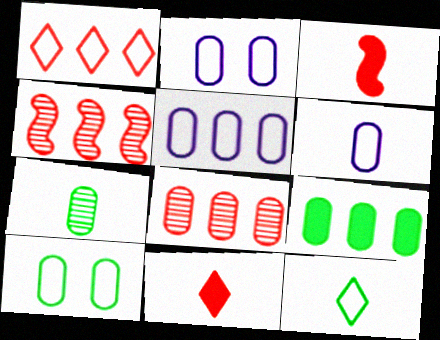[[2, 5, 6], 
[5, 8, 9], 
[7, 9, 10]]